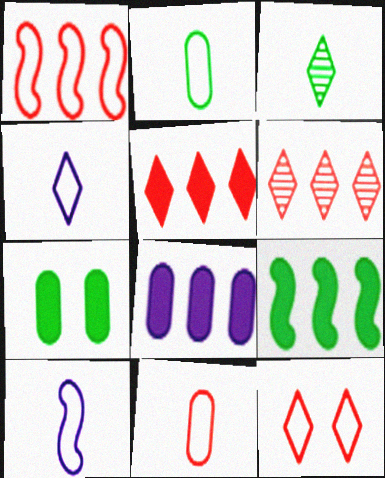[[1, 11, 12], 
[5, 8, 9], 
[6, 7, 10]]